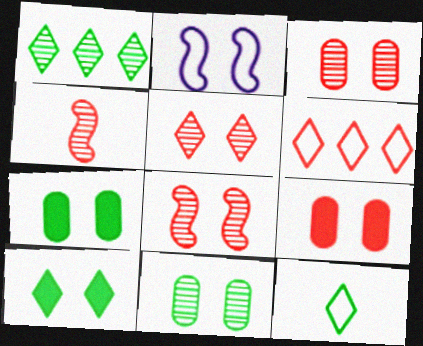[[1, 10, 12], 
[2, 3, 10], 
[2, 5, 7], 
[3, 5, 8], 
[4, 6, 9]]